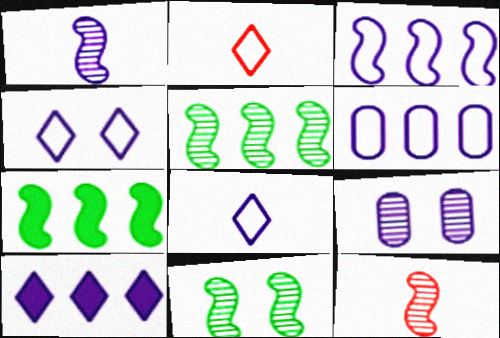[[2, 7, 9]]